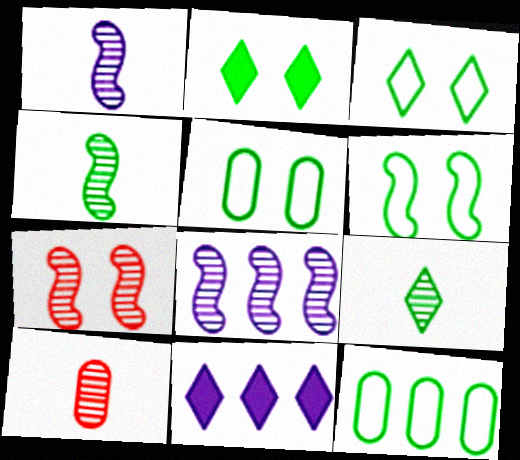[[1, 9, 10], 
[2, 4, 12], 
[3, 5, 6], 
[4, 7, 8], 
[6, 10, 11]]